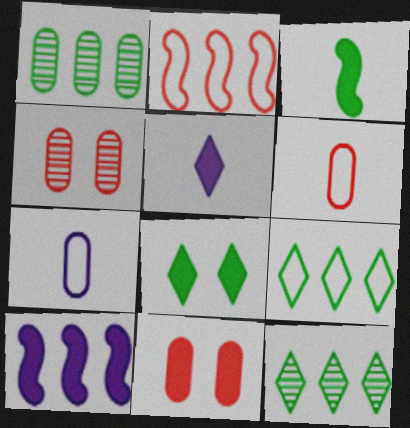[[1, 7, 11]]